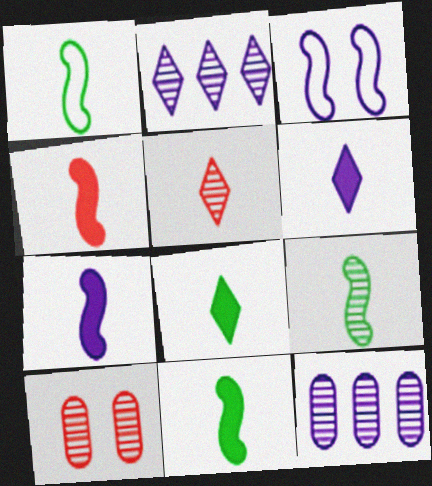[[1, 9, 11], 
[2, 9, 10], 
[3, 6, 12], 
[4, 7, 11]]